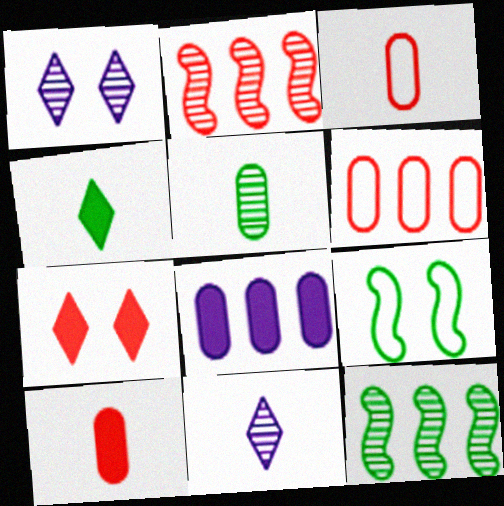[[1, 2, 5], 
[2, 3, 7]]